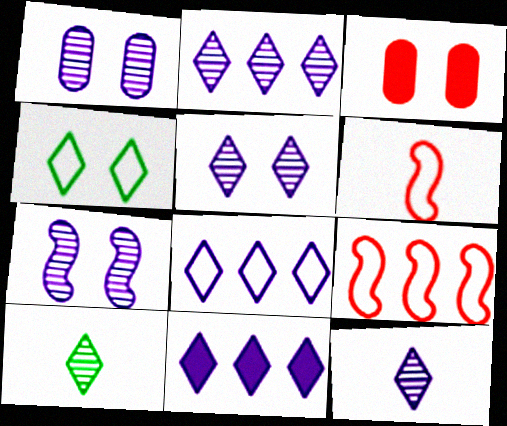[[1, 5, 7], 
[2, 5, 12], 
[2, 8, 11], 
[3, 4, 7]]